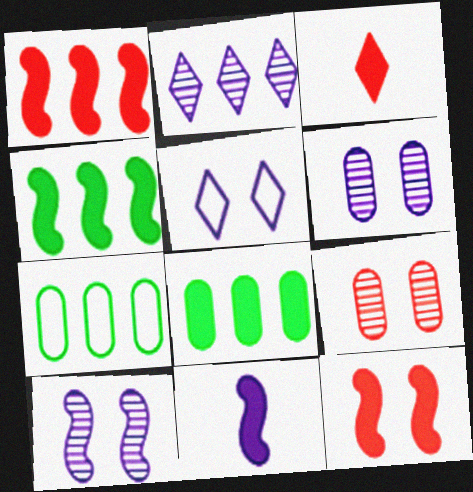[[1, 2, 7], 
[3, 7, 10], 
[4, 11, 12]]